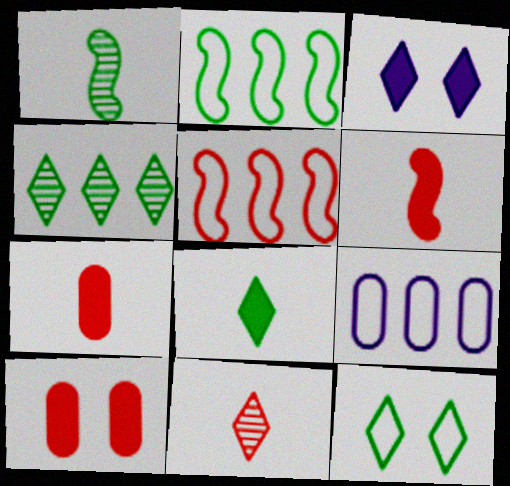[[4, 8, 12], 
[5, 10, 11]]